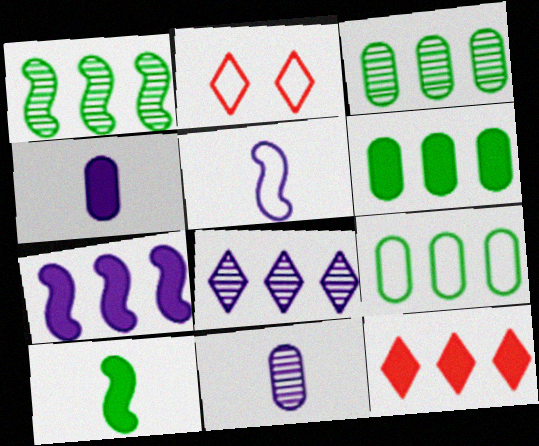[[1, 2, 4], 
[2, 5, 9], 
[3, 6, 9], 
[6, 7, 12]]